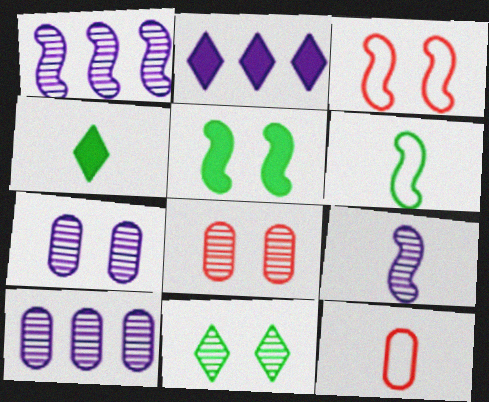[[2, 6, 8], 
[3, 4, 10], 
[4, 9, 12]]